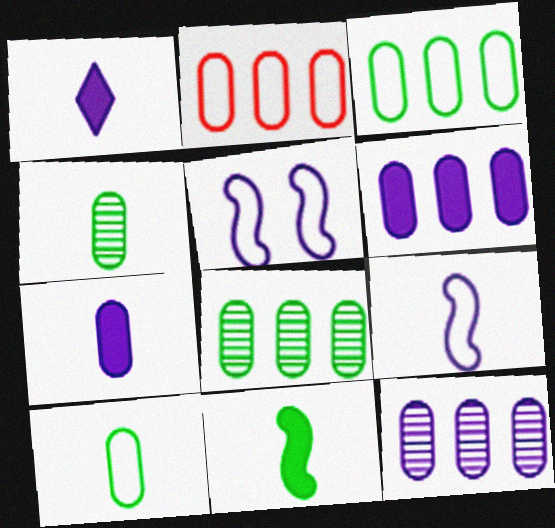[[1, 5, 12], 
[2, 6, 8]]